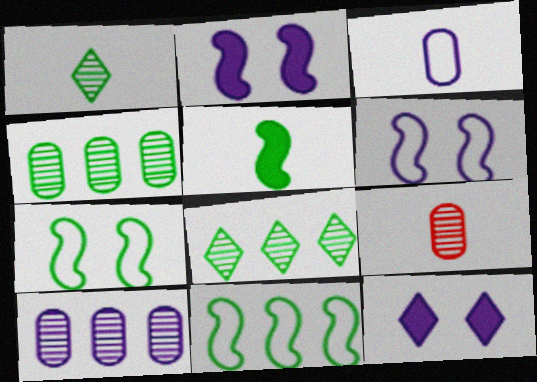[[9, 11, 12]]